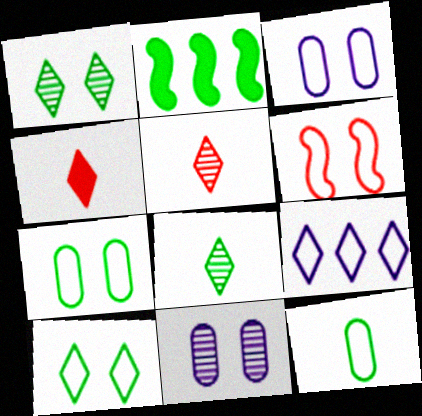[[1, 2, 12], 
[1, 4, 9], 
[2, 3, 5], 
[2, 7, 8], 
[3, 6, 10], 
[6, 9, 12]]